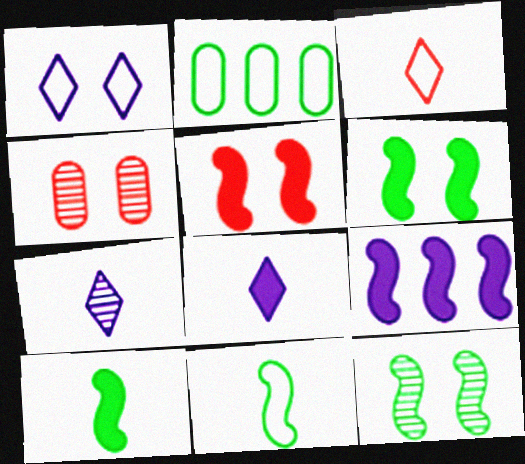[[1, 4, 6], 
[2, 5, 7], 
[5, 9, 10]]